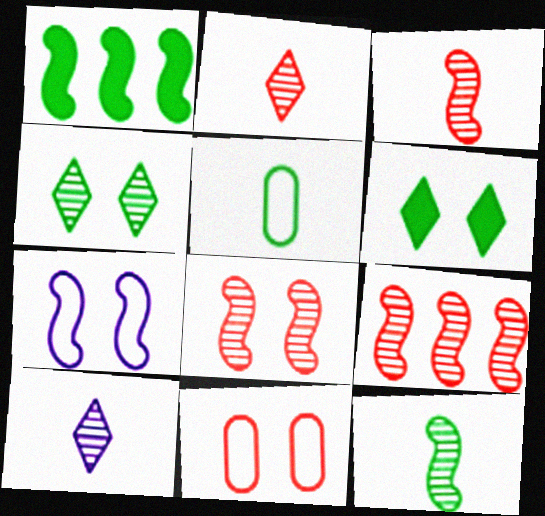[[1, 3, 7], 
[1, 4, 5], 
[1, 10, 11], 
[3, 8, 9]]